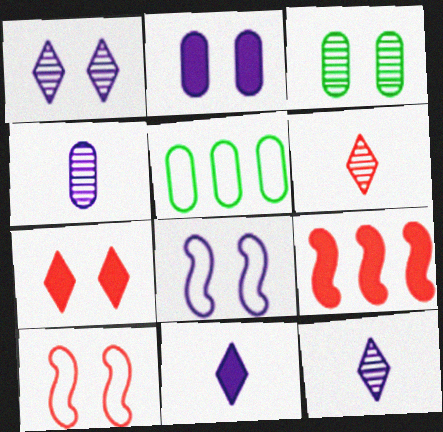[[1, 2, 8], 
[3, 7, 8]]